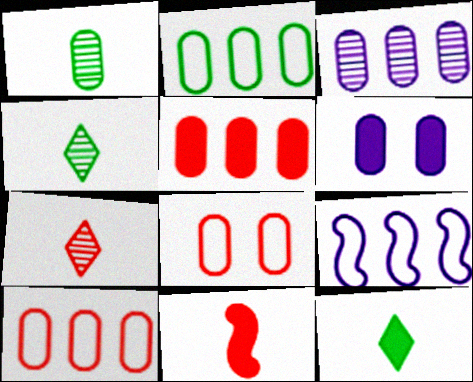[[1, 6, 10], 
[2, 3, 5]]